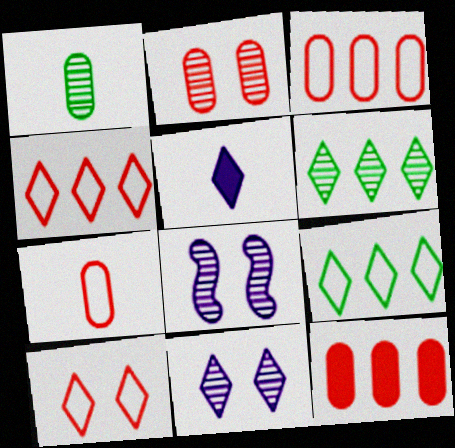[[2, 7, 12], 
[5, 6, 10]]